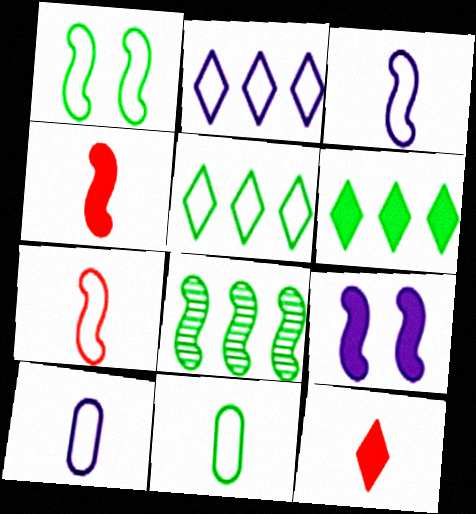[[1, 5, 11], 
[7, 8, 9]]